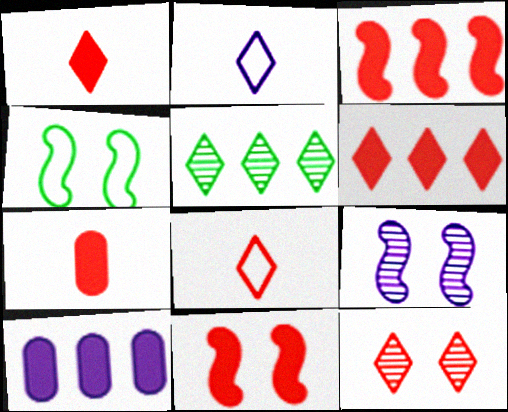[[2, 9, 10], 
[4, 9, 11], 
[6, 7, 11], 
[6, 8, 12]]